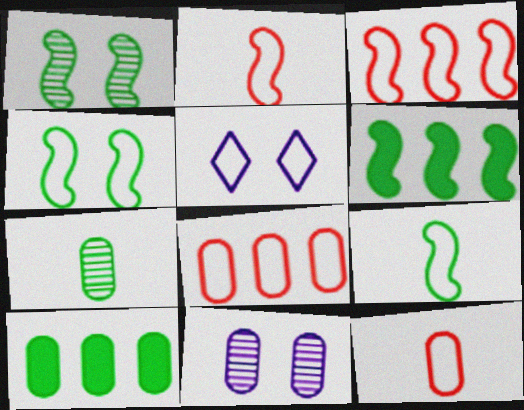[[1, 6, 9], 
[5, 8, 9], 
[10, 11, 12]]